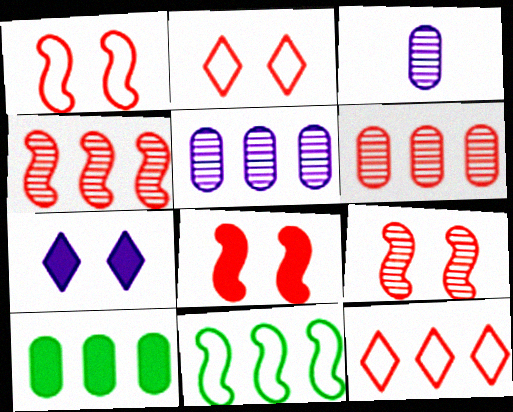[[1, 8, 9]]